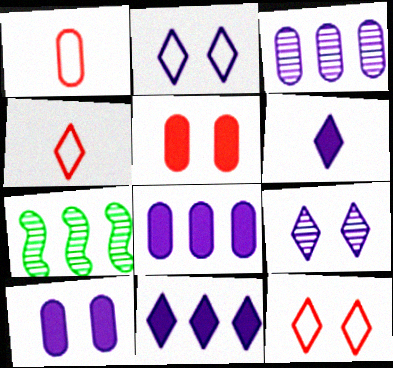[[4, 7, 10]]